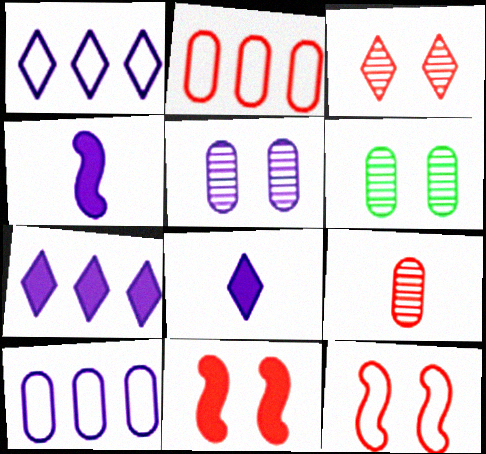[[1, 4, 5]]